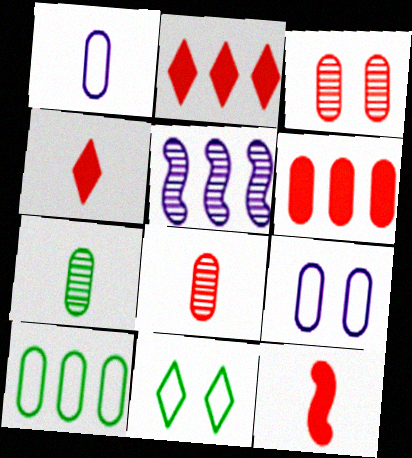[[2, 5, 10], 
[6, 7, 9]]